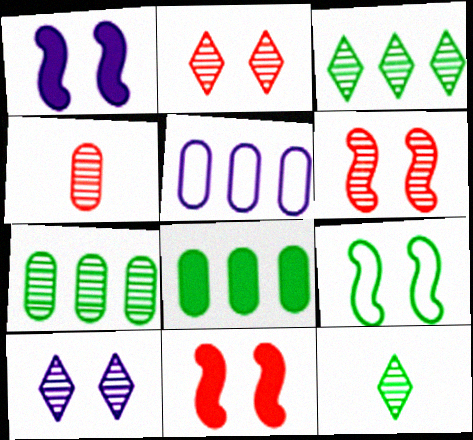[[1, 6, 9], 
[5, 11, 12], 
[8, 9, 12]]